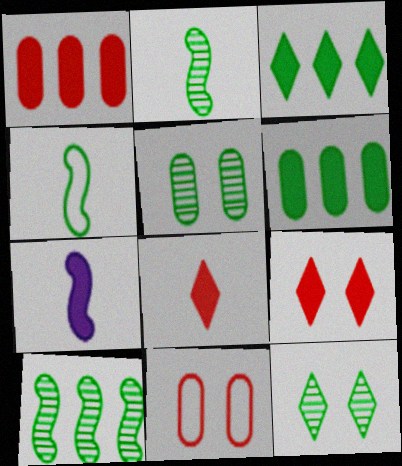[[3, 4, 5], 
[4, 6, 12], 
[6, 7, 9]]